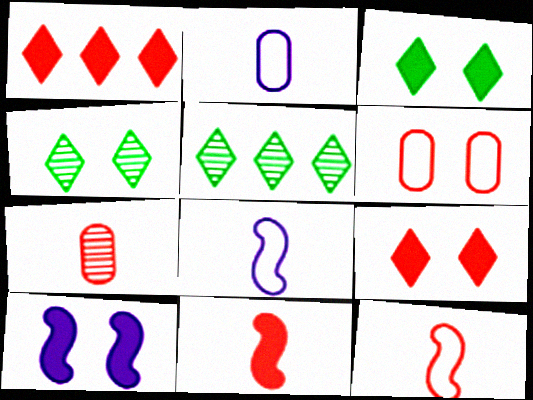[[4, 6, 10]]